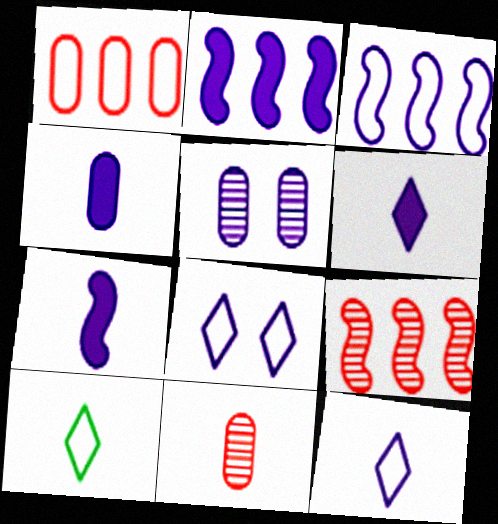[[2, 5, 12], 
[3, 5, 6], 
[4, 6, 7], 
[7, 10, 11]]